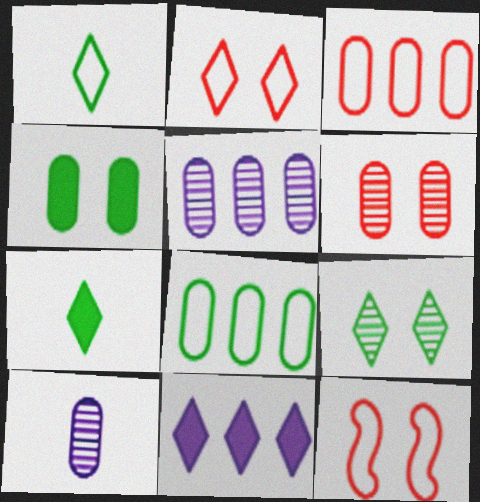[[3, 4, 10], 
[5, 7, 12]]